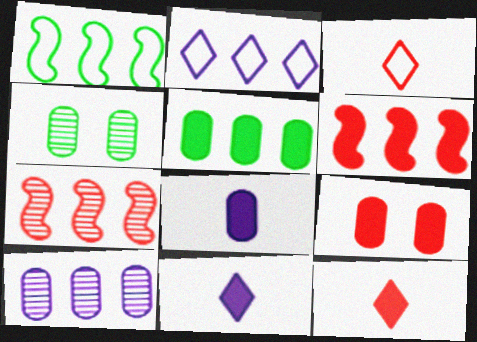[[2, 5, 7], 
[3, 7, 9], 
[5, 8, 9], 
[6, 9, 12]]